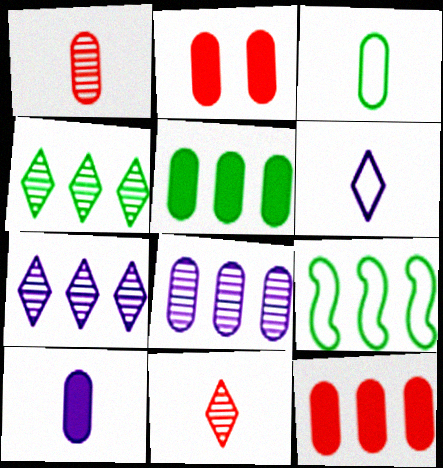[[1, 3, 10], 
[2, 3, 8], 
[2, 5, 10], 
[4, 5, 9], 
[7, 9, 12]]